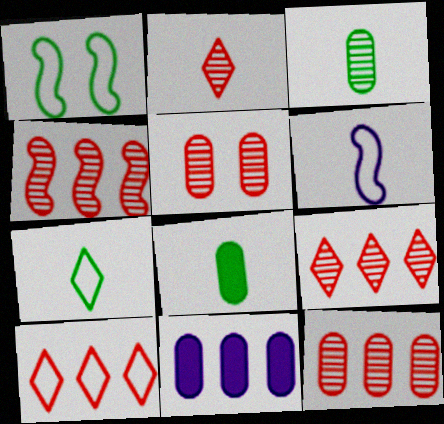[[1, 2, 11], 
[2, 4, 5], 
[2, 6, 8], 
[4, 9, 12]]